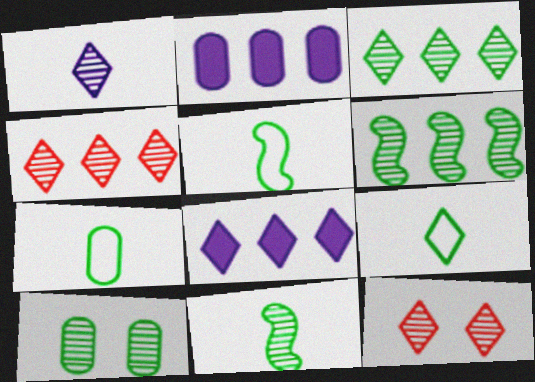[[1, 3, 12], 
[2, 5, 12], 
[3, 10, 11], 
[5, 7, 9], 
[8, 9, 12]]